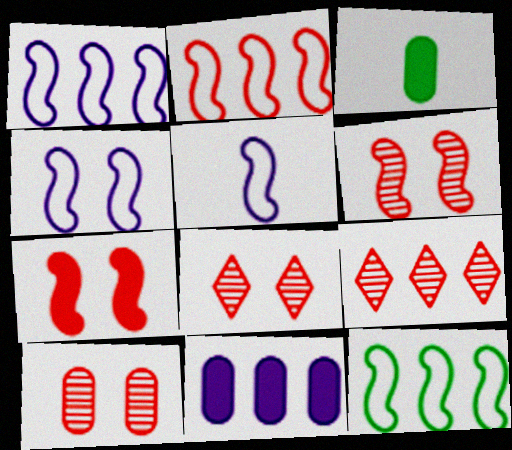[[1, 2, 12], 
[1, 3, 8], 
[1, 4, 5], 
[3, 4, 9], 
[6, 8, 10], 
[9, 11, 12]]